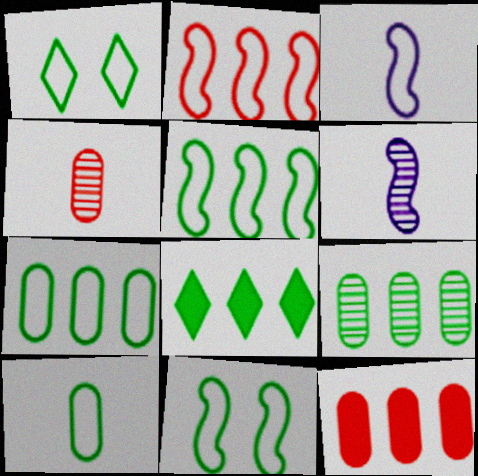[[1, 5, 10], 
[1, 6, 12], 
[2, 3, 11], 
[5, 8, 9]]